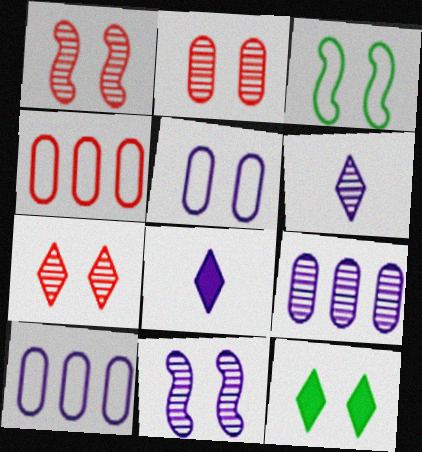[[1, 2, 7], 
[1, 5, 12], 
[6, 9, 11], 
[8, 10, 11]]